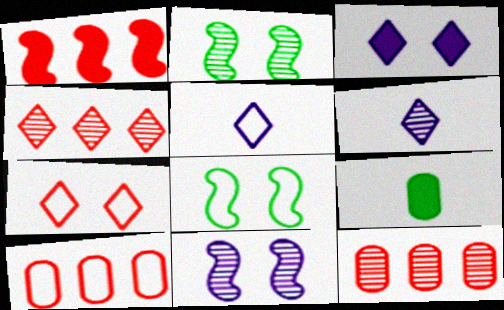[[1, 3, 9], 
[1, 4, 10], 
[2, 6, 12], 
[5, 8, 10]]